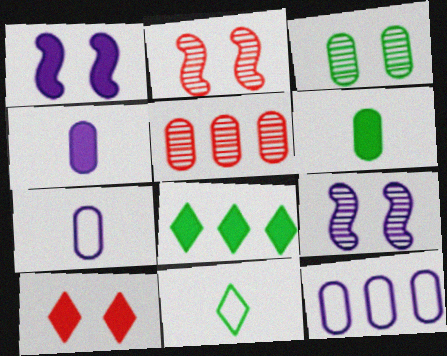[[1, 5, 11], 
[2, 7, 8]]